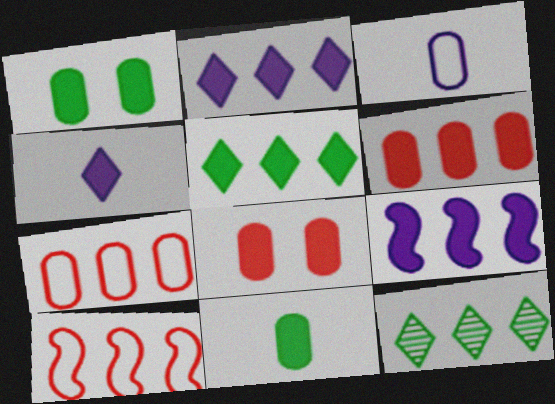[[5, 6, 9], 
[7, 9, 12]]